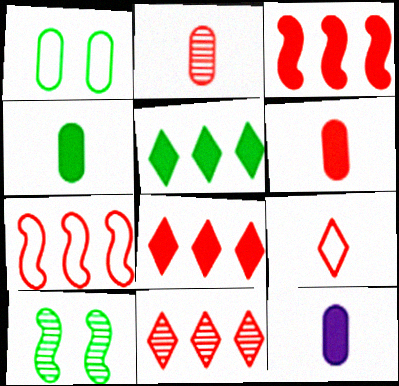[[4, 6, 12]]